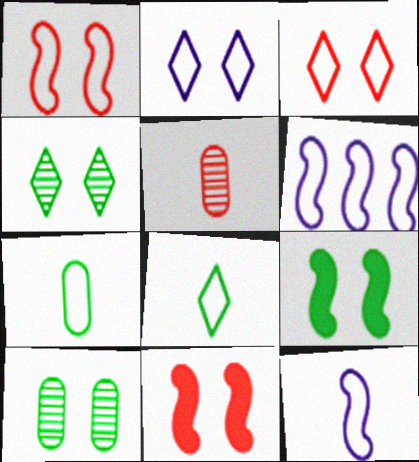[[2, 10, 11], 
[3, 6, 7]]